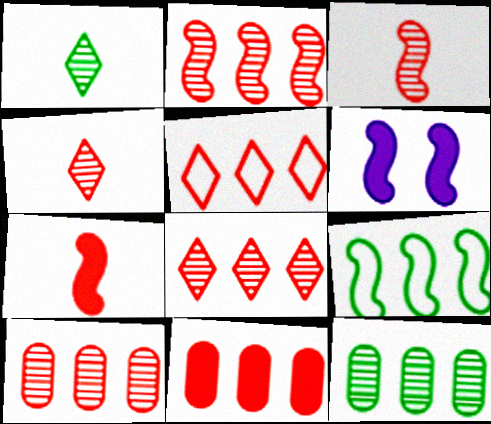[[2, 5, 11], 
[2, 8, 10], 
[3, 6, 9]]